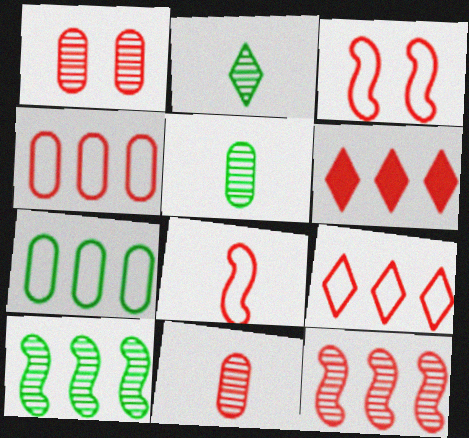[[1, 6, 8], 
[3, 6, 11], 
[4, 6, 12]]